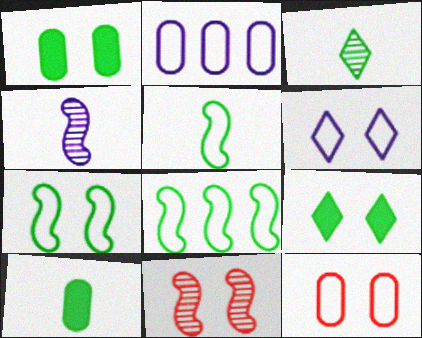[[1, 3, 8], 
[1, 6, 11], 
[3, 5, 10], 
[5, 7, 8], 
[6, 7, 12]]